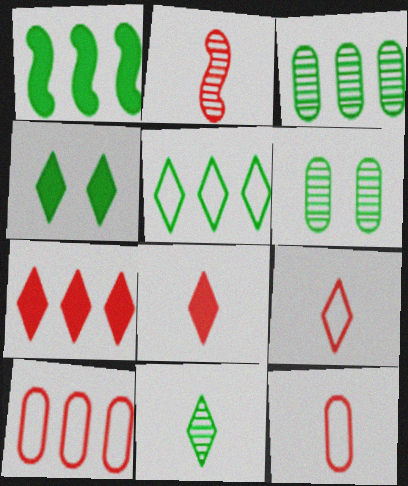[[1, 3, 5], 
[2, 8, 12], 
[4, 5, 11]]